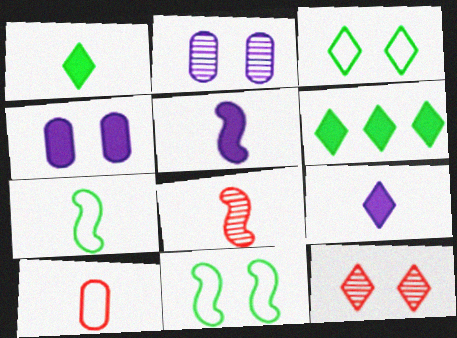[[4, 11, 12], 
[5, 7, 8]]